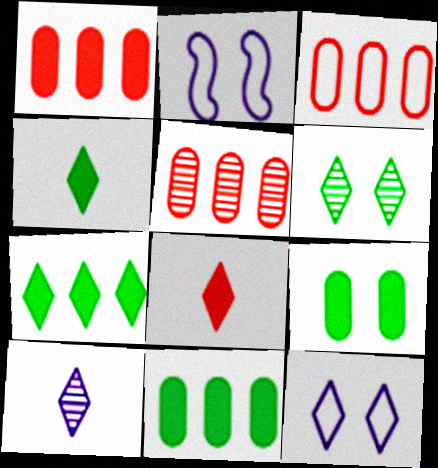[[1, 3, 5], 
[2, 4, 5]]